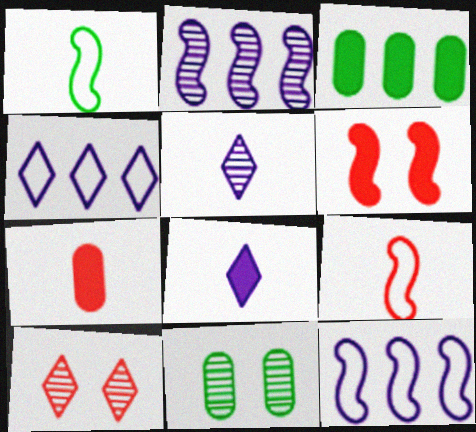[[1, 2, 6], 
[1, 5, 7], 
[3, 6, 8]]